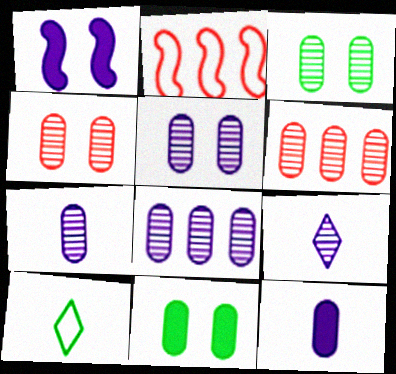[[1, 6, 10], 
[2, 9, 11], 
[3, 4, 5], 
[3, 6, 7], 
[5, 7, 8]]